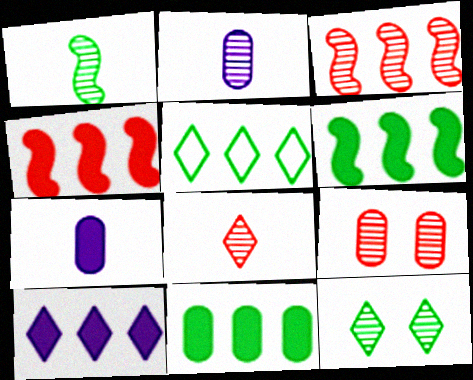[[1, 2, 8], 
[2, 3, 12], 
[3, 8, 9], 
[4, 10, 11]]